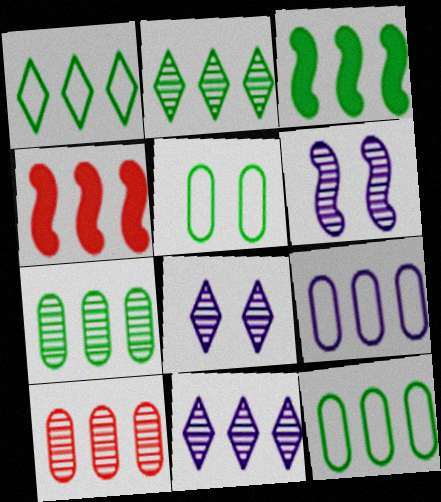[[1, 3, 7], 
[2, 3, 12], 
[2, 4, 9], 
[4, 11, 12]]